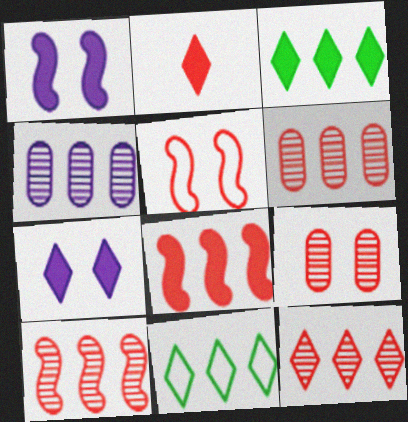[[2, 3, 7], 
[2, 5, 6], 
[4, 8, 11], 
[6, 10, 12]]